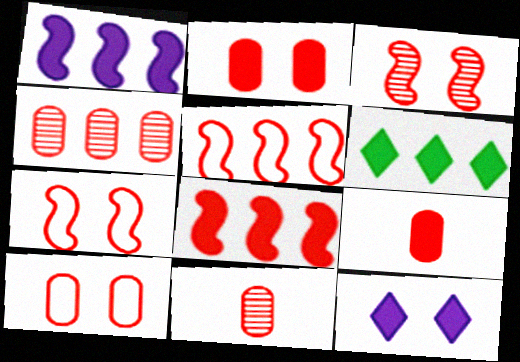[[4, 9, 10]]